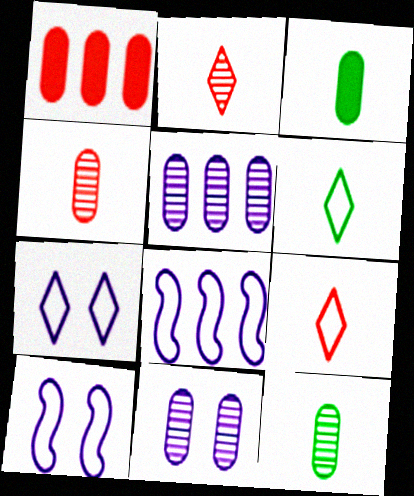[]